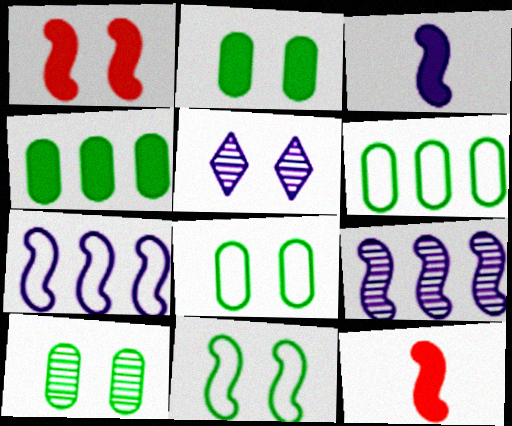[[1, 5, 8], 
[2, 8, 10], 
[5, 6, 12], 
[9, 11, 12]]